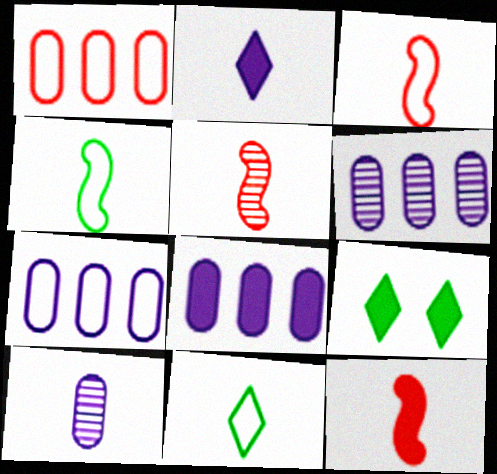[[3, 5, 12], 
[3, 6, 9], 
[5, 7, 9], 
[6, 7, 8], 
[8, 9, 12], 
[10, 11, 12]]